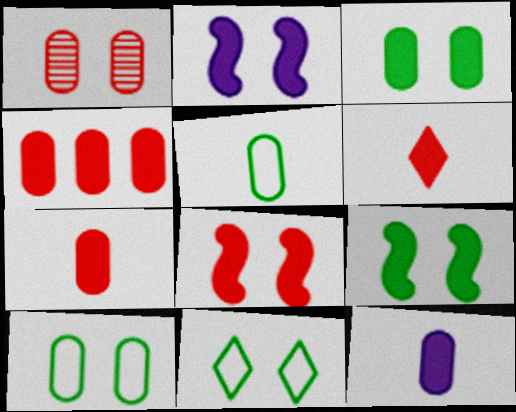[[1, 2, 11], 
[2, 8, 9], 
[3, 4, 12], 
[4, 6, 8]]